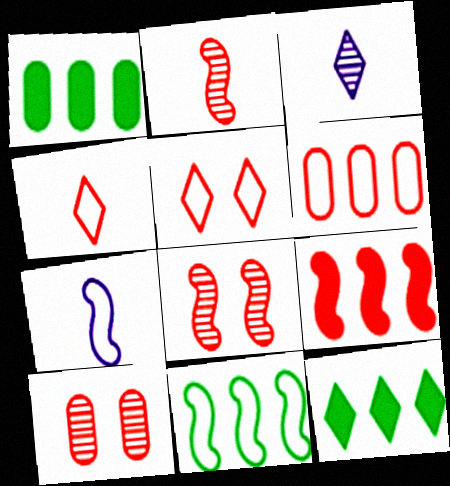[[3, 5, 12], 
[4, 9, 10], 
[7, 10, 12]]